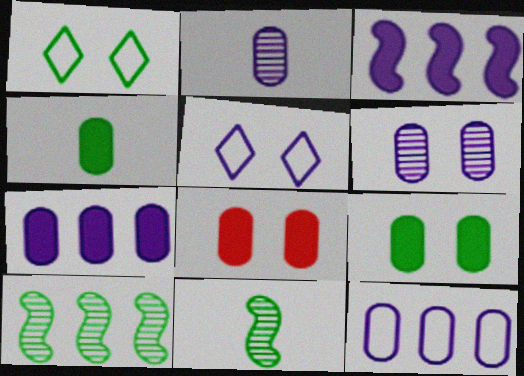[[1, 4, 10], 
[2, 3, 5], 
[4, 7, 8]]